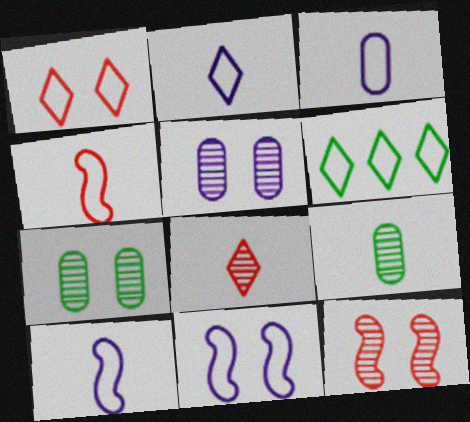[[1, 2, 6], 
[2, 3, 10]]